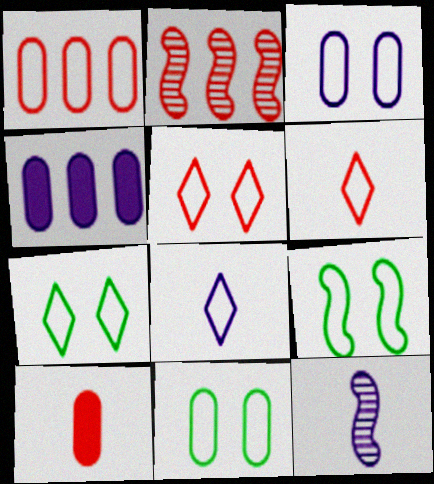[[1, 8, 9], 
[2, 5, 10], 
[3, 5, 9], 
[7, 9, 11]]